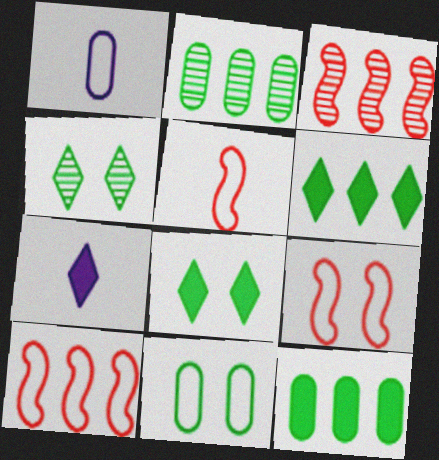[[1, 3, 8], 
[2, 7, 9], 
[3, 7, 11], 
[5, 9, 10]]